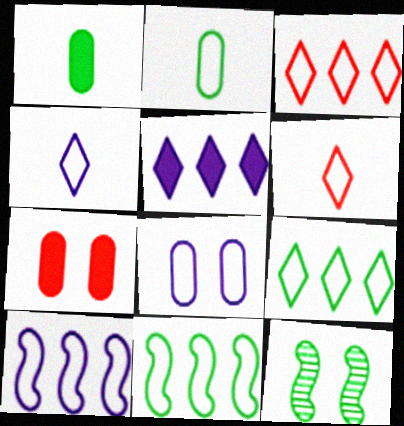[[1, 9, 12], 
[4, 8, 10], 
[6, 8, 11]]